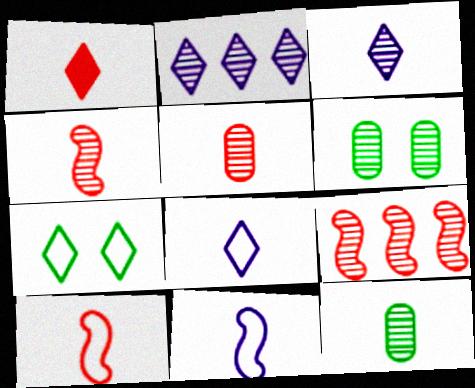[[1, 2, 7], 
[1, 5, 10], 
[1, 11, 12], 
[2, 4, 6], 
[3, 4, 12], 
[3, 6, 9]]